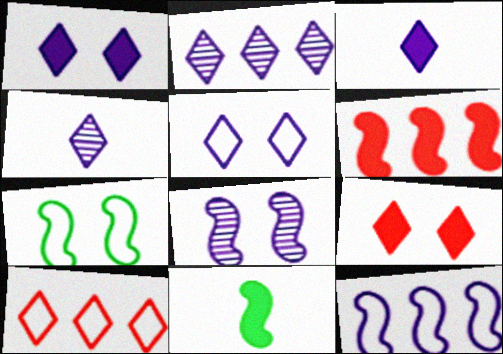[[2, 3, 5]]